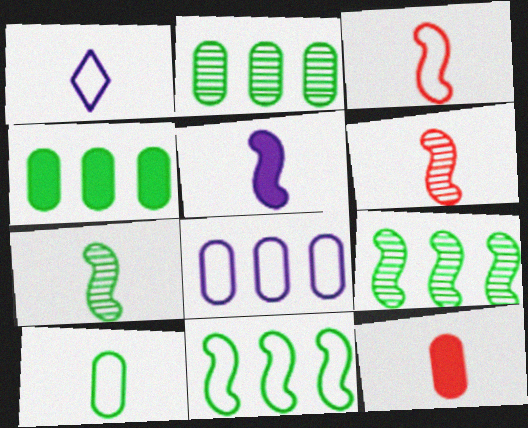[[1, 3, 10], 
[1, 7, 12], 
[3, 5, 7]]